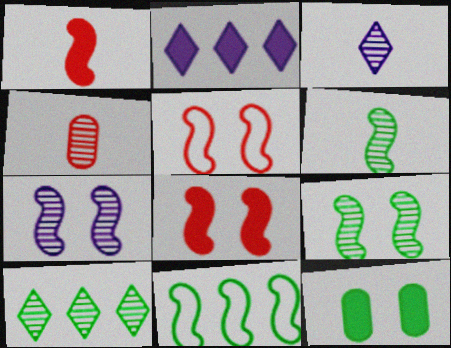[[1, 2, 12], 
[1, 7, 11], 
[3, 4, 6], 
[4, 7, 10]]